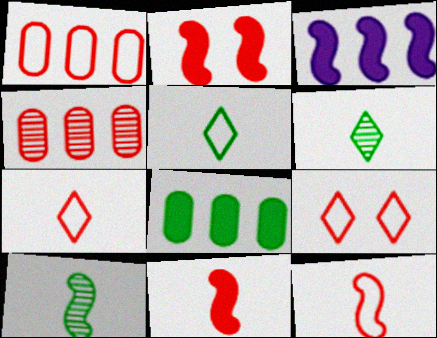[[1, 9, 12], 
[2, 4, 7], 
[4, 9, 11]]